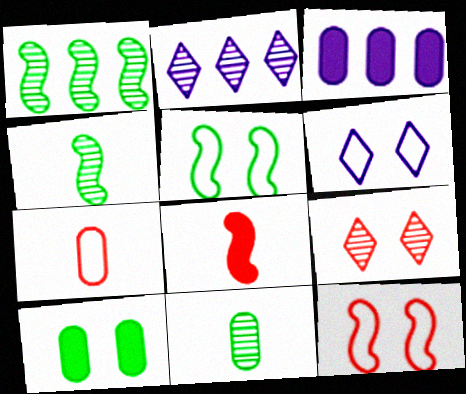[]